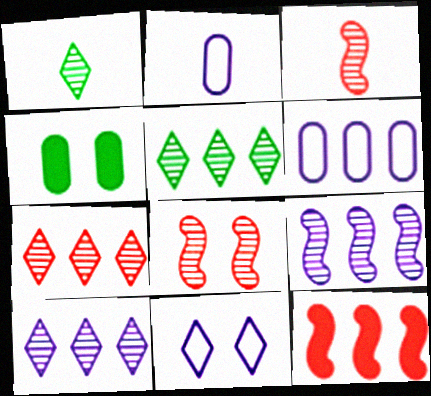[[4, 8, 11], 
[5, 6, 12], 
[5, 7, 10]]